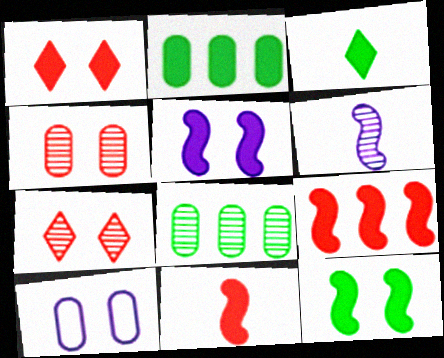[[2, 3, 12], 
[6, 7, 8], 
[7, 10, 12]]